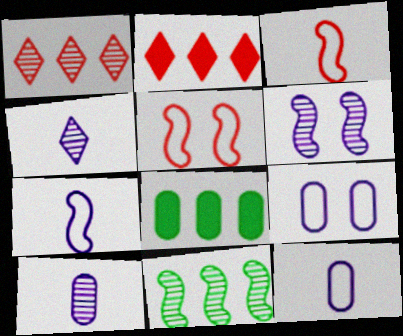[[4, 5, 8]]